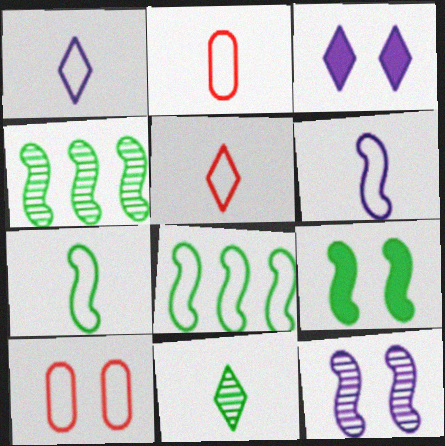[[1, 2, 7], 
[1, 8, 10], 
[2, 3, 4], 
[4, 7, 9]]